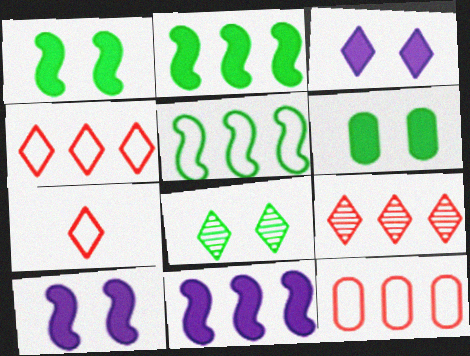[]